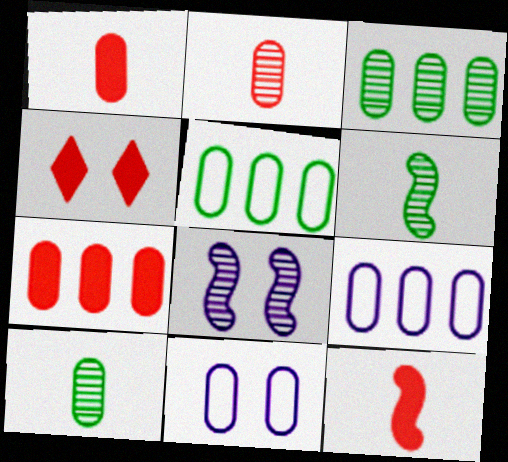[[1, 3, 11], 
[3, 7, 9], 
[4, 6, 9], 
[4, 7, 12], 
[7, 10, 11]]